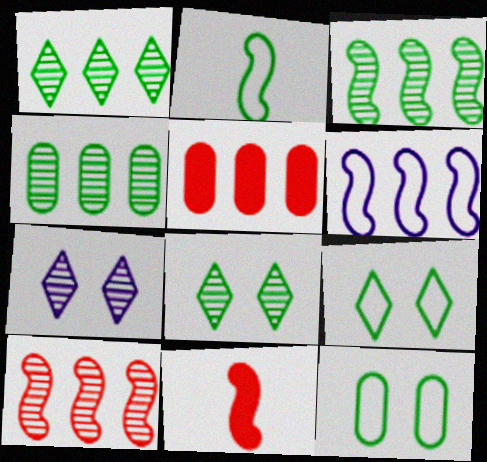[[1, 3, 4], 
[1, 5, 6], 
[2, 5, 7]]